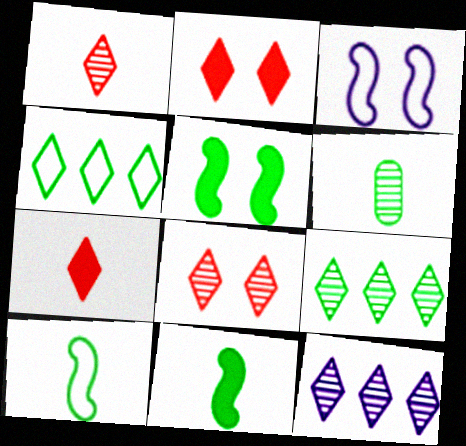[[4, 5, 6]]